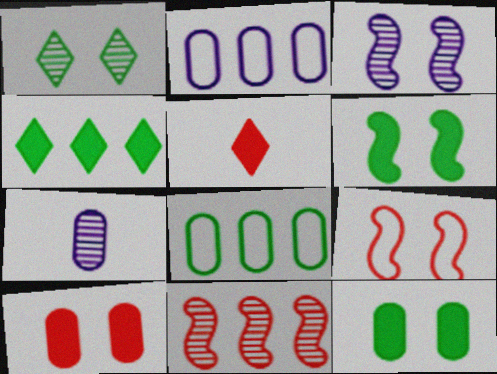[[1, 7, 11], 
[2, 4, 11], 
[3, 5, 8], 
[3, 6, 9], 
[4, 7, 9], 
[7, 8, 10]]